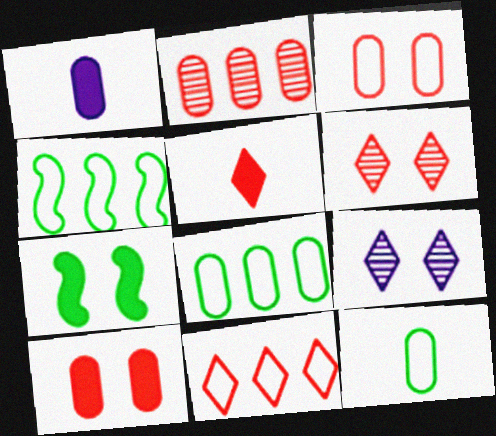[[1, 4, 6], 
[3, 7, 9], 
[5, 6, 11]]